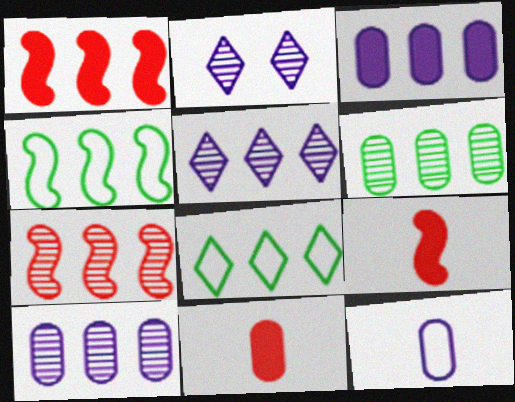[[1, 8, 10], 
[2, 4, 11], 
[3, 7, 8], 
[5, 6, 7]]